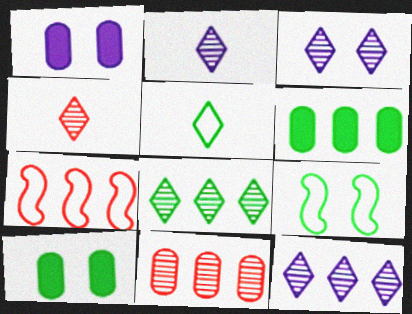[[2, 3, 12], 
[2, 7, 10], 
[3, 4, 8], 
[6, 7, 12]]